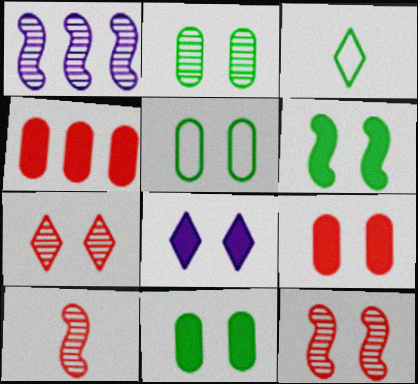[[1, 3, 9], 
[2, 5, 11], 
[5, 8, 12], 
[6, 8, 9]]